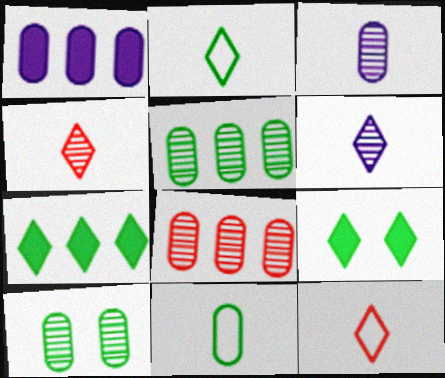[[3, 8, 10]]